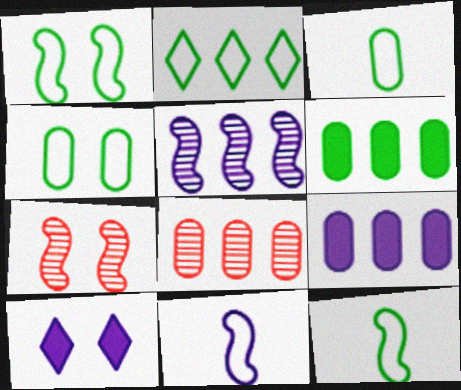[[1, 2, 3], 
[2, 4, 12], 
[4, 7, 10], 
[8, 10, 12]]